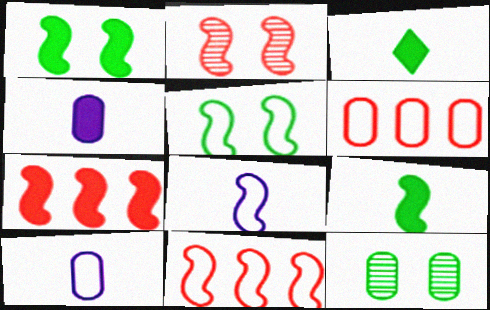[[4, 6, 12], 
[5, 8, 11]]